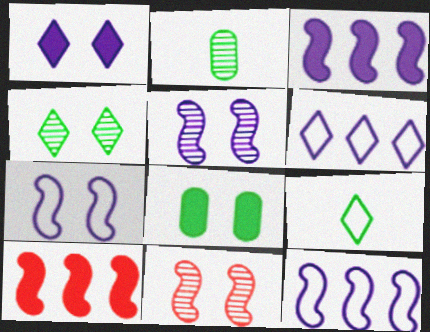[]